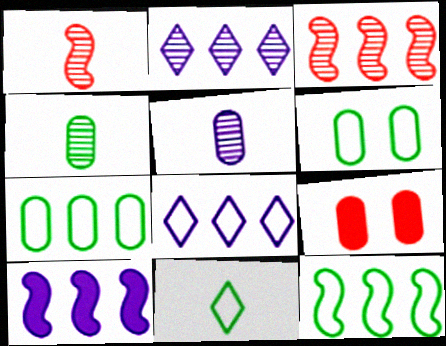[[3, 10, 12], 
[5, 7, 9], 
[6, 11, 12]]